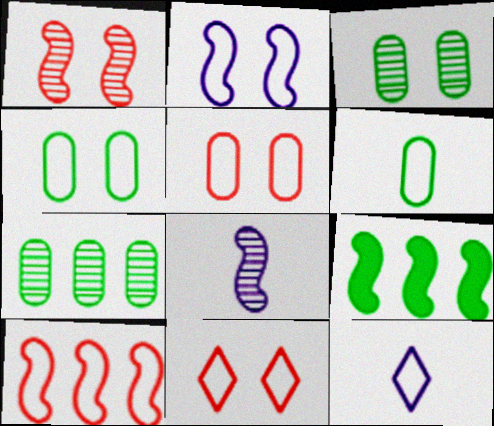[[2, 4, 11], 
[4, 10, 12]]